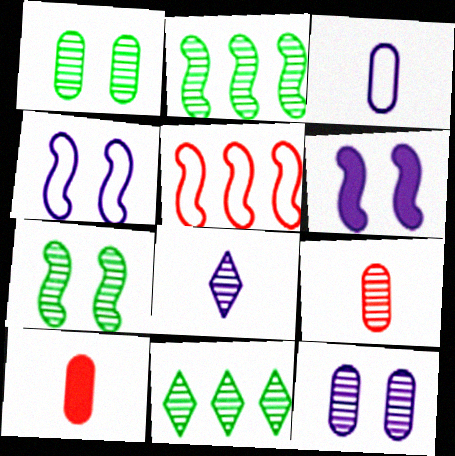[[4, 10, 11]]